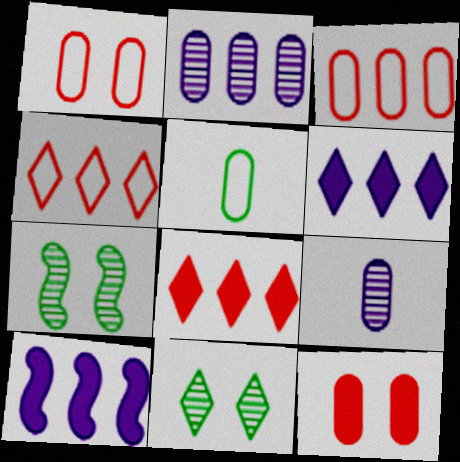[[2, 5, 12]]